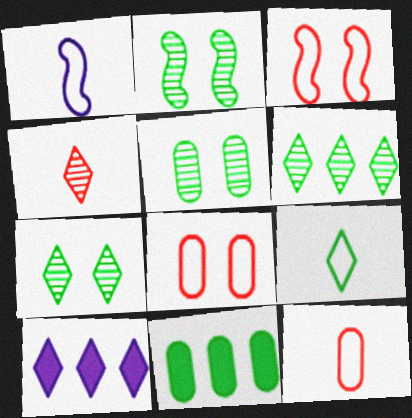[[1, 9, 12], 
[2, 5, 7], 
[2, 9, 11], 
[2, 10, 12]]